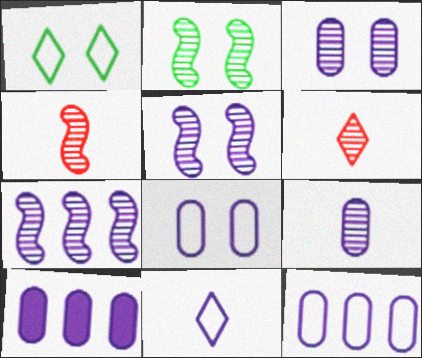[[1, 4, 10], 
[2, 4, 7], 
[5, 10, 11], 
[8, 9, 10]]